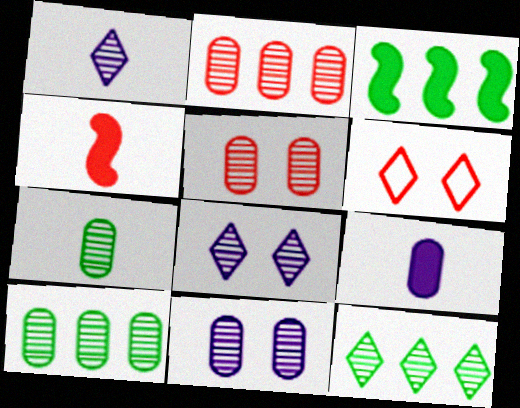[[2, 4, 6], 
[2, 7, 11]]